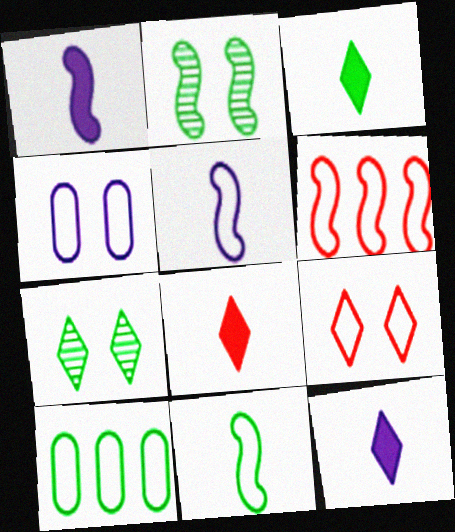[[1, 2, 6], 
[2, 3, 10], 
[3, 8, 12], 
[5, 9, 10]]